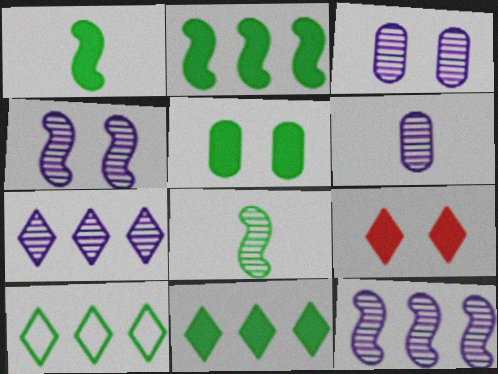[[1, 5, 11], 
[4, 6, 7], 
[5, 8, 10]]